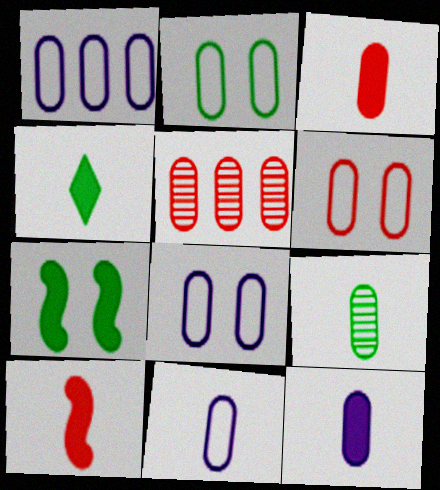[[1, 8, 11], 
[2, 5, 12], 
[2, 6, 8], 
[3, 5, 6], 
[3, 9, 11], 
[4, 10, 12]]